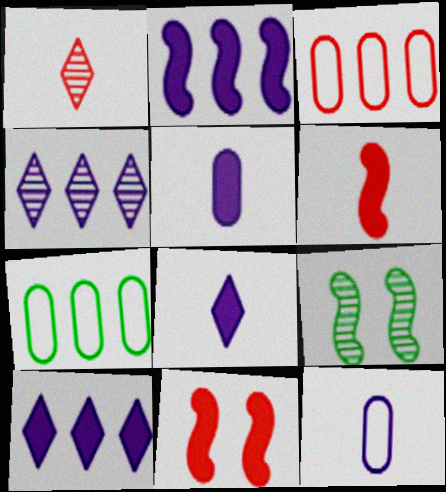[[1, 3, 11], 
[3, 8, 9]]